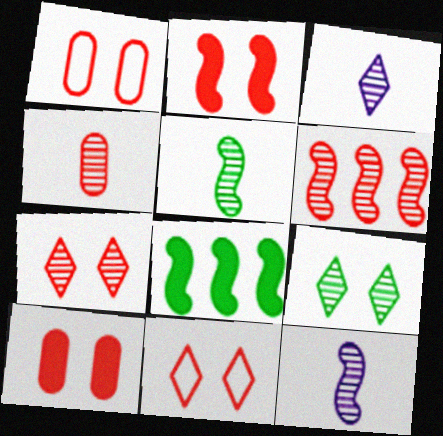[[1, 2, 7], 
[1, 3, 8], 
[3, 4, 5], 
[4, 6, 7]]